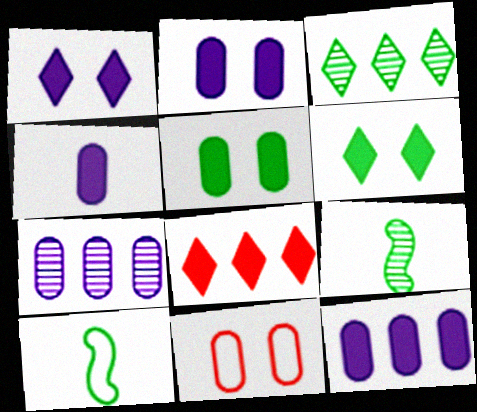[[2, 4, 12], 
[3, 5, 10]]